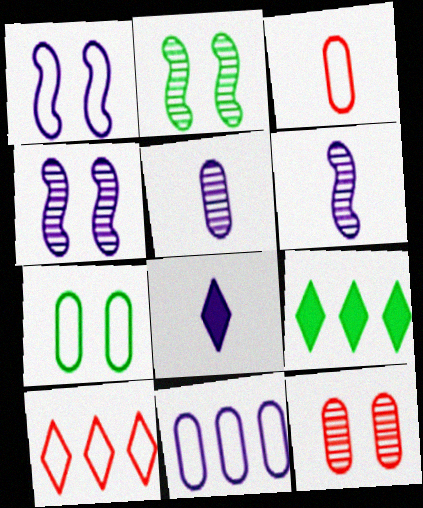[[3, 4, 9], 
[3, 7, 11], 
[4, 8, 11]]